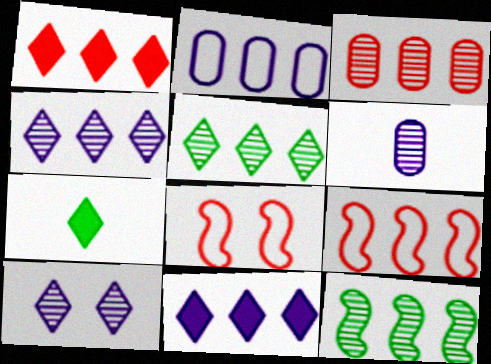[[1, 2, 12], 
[1, 3, 9], 
[3, 4, 12]]